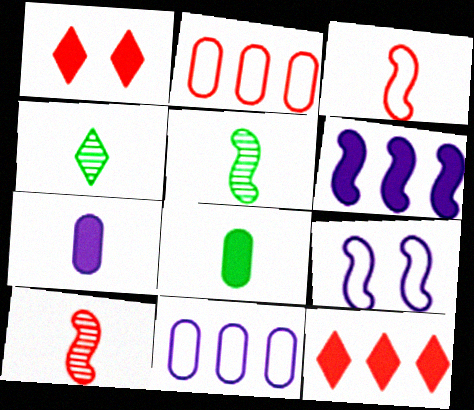[[1, 2, 10], 
[1, 5, 11], 
[1, 6, 8], 
[3, 4, 7]]